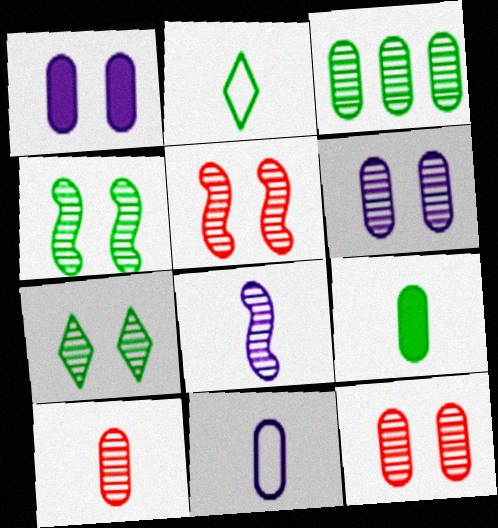[[3, 6, 10], 
[5, 6, 7], 
[9, 10, 11]]